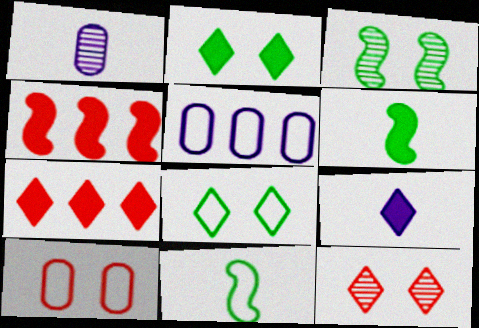[[1, 4, 8], 
[2, 7, 9], 
[5, 6, 12]]